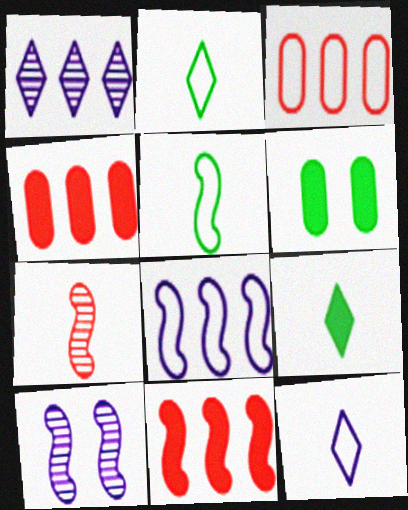[[2, 4, 10], 
[3, 9, 10], 
[5, 10, 11]]